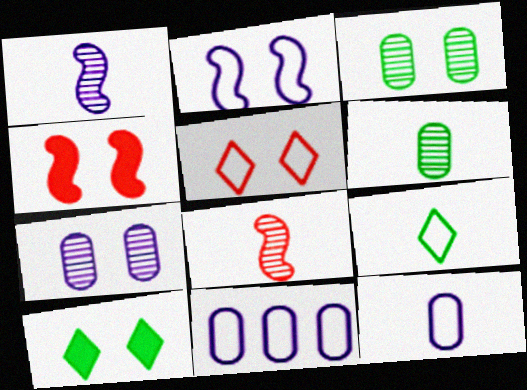[[8, 10, 11]]